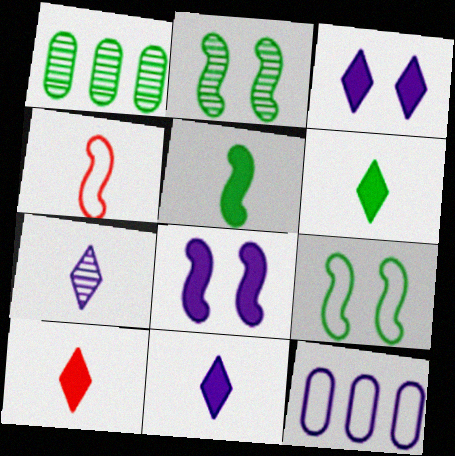[[1, 3, 4], 
[1, 6, 9], 
[2, 10, 12], 
[6, 10, 11], 
[7, 8, 12]]